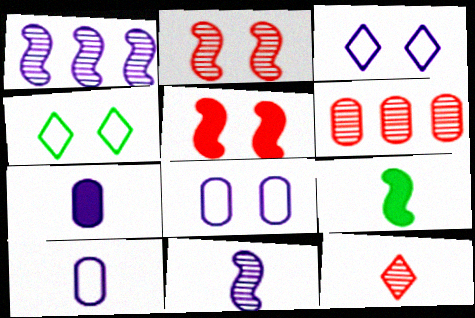[[1, 3, 7], 
[2, 6, 12], 
[3, 6, 9], 
[9, 10, 12]]